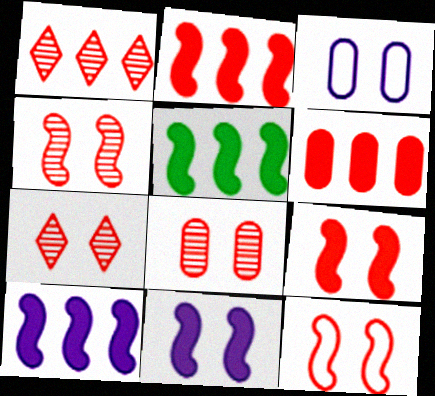[[2, 5, 10], 
[4, 7, 8], 
[4, 9, 12]]